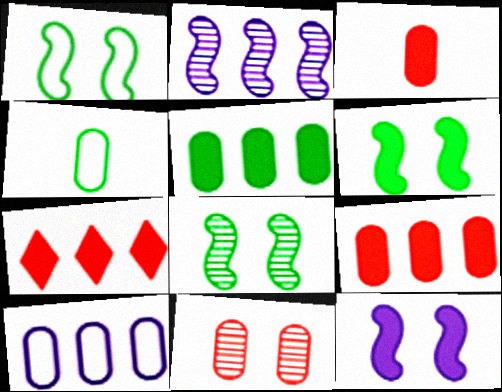[[1, 6, 8]]